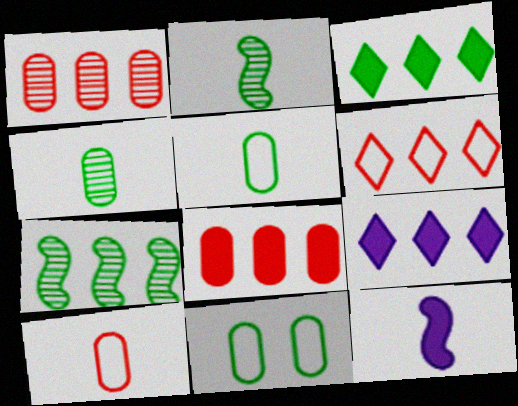[[2, 3, 11]]